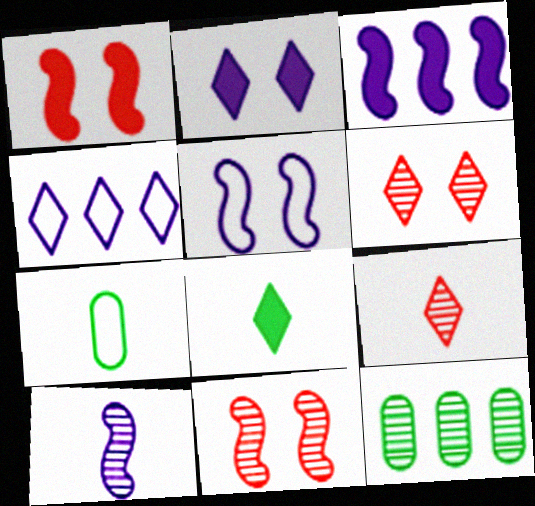[[3, 5, 10], 
[3, 6, 7], 
[4, 6, 8], 
[6, 10, 12]]